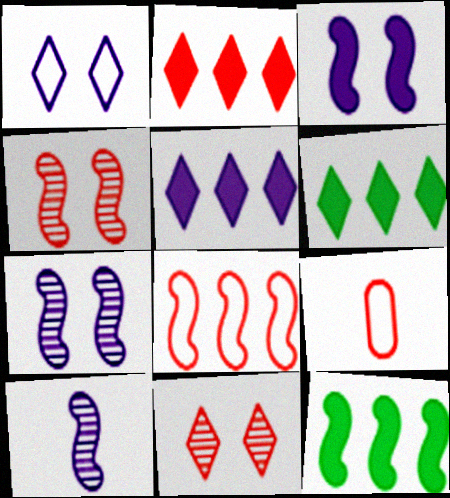[[2, 4, 9], 
[2, 5, 6], 
[6, 7, 9]]